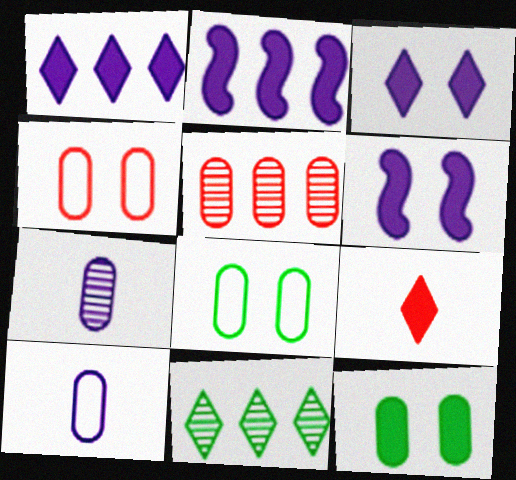[[2, 9, 12], 
[5, 10, 12]]